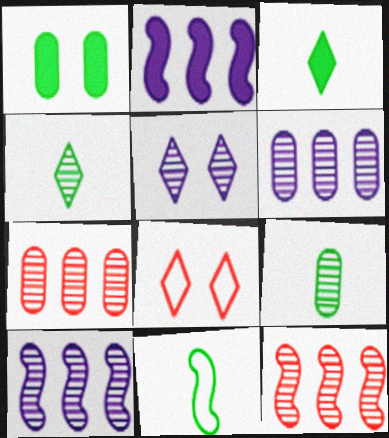[[2, 8, 9], 
[3, 9, 11], 
[5, 9, 12]]